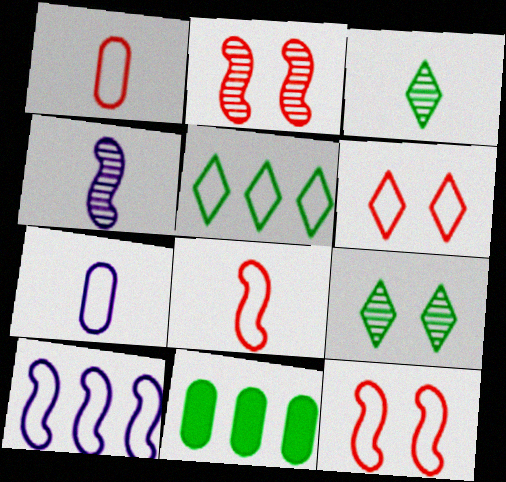[[4, 6, 11], 
[5, 7, 12]]